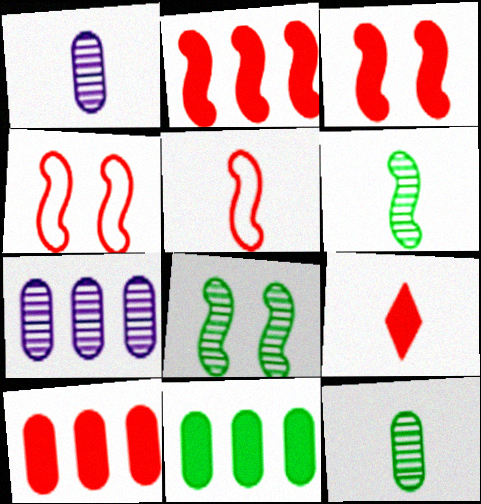[[3, 9, 10]]